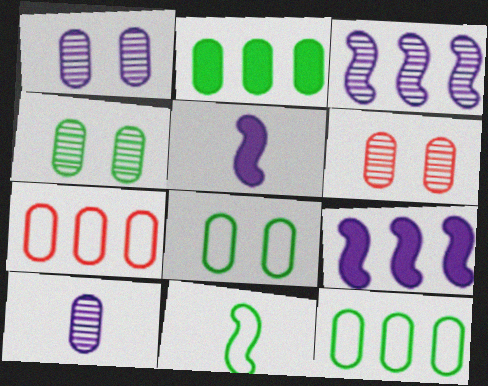[[1, 4, 6]]